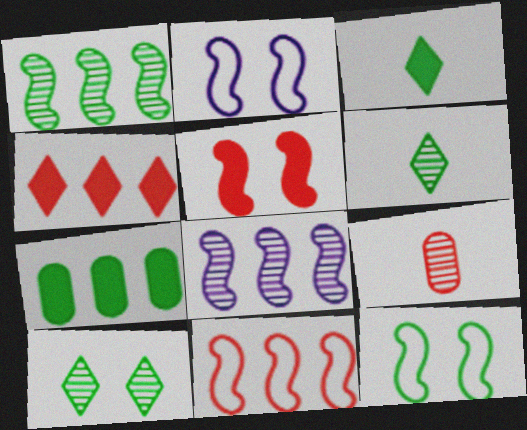[[6, 7, 12], 
[8, 9, 10]]